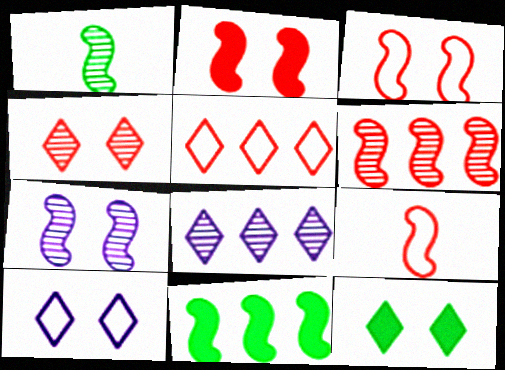[[1, 6, 7], 
[2, 6, 9], 
[4, 10, 12], 
[7, 9, 11]]